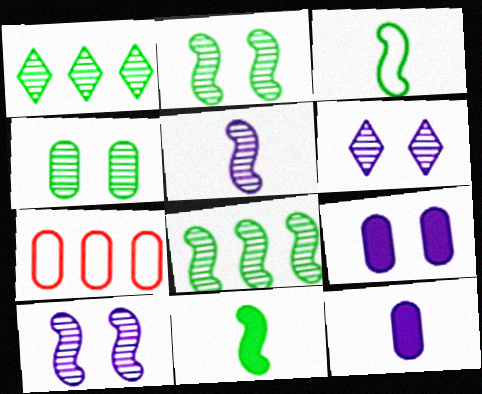[[4, 7, 12], 
[6, 7, 11]]